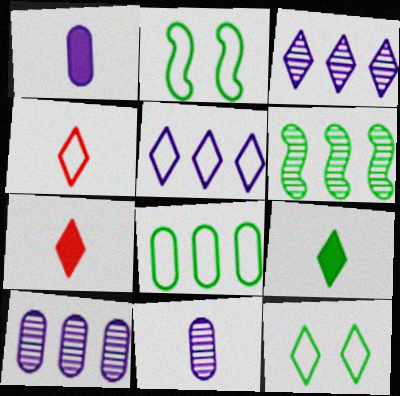[[2, 7, 10], 
[3, 7, 12], 
[4, 5, 12]]